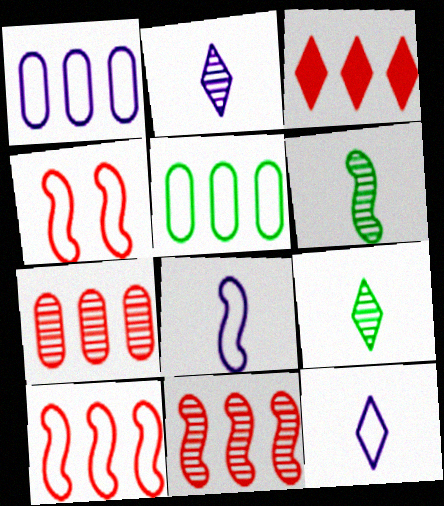[[3, 7, 10], 
[4, 5, 12]]